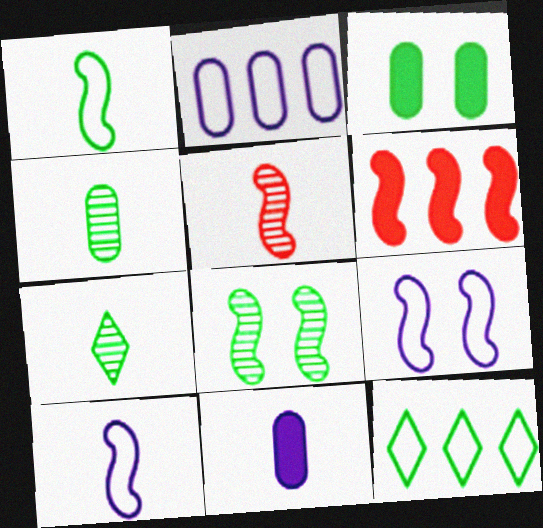[[6, 8, 10]]